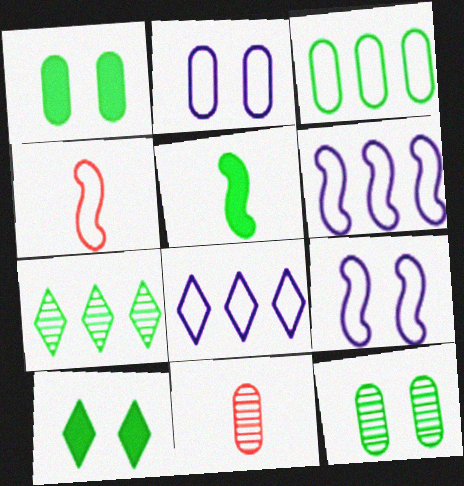[[6, 10, 11]]